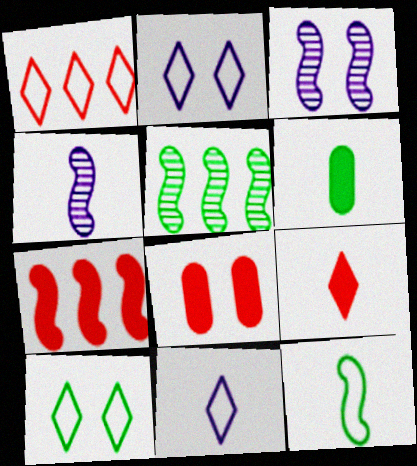[[1, 3, 6], 
[1, 10, 11], 
[3, 7, 12], 
[3, 8, 10], 
[5, 6, 10], 
[5, 8, 11], 
[7, 8, 9]]